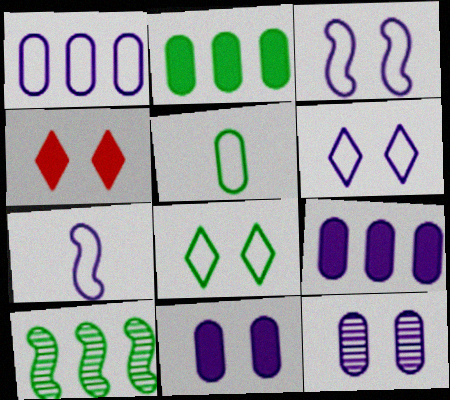[[1, 6, 7]]